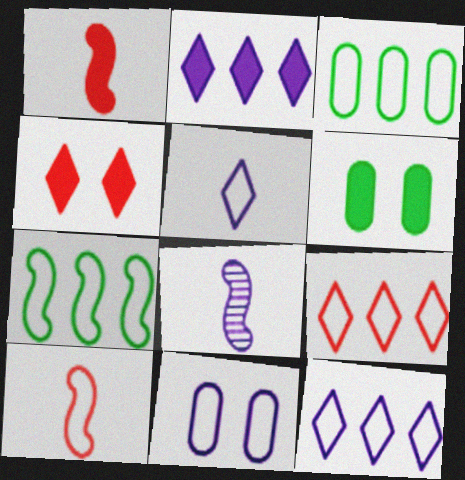[[1, 2, 6], 
[2, 8, 11], 
[3, 4, 8], 
[6, 8, 9]]